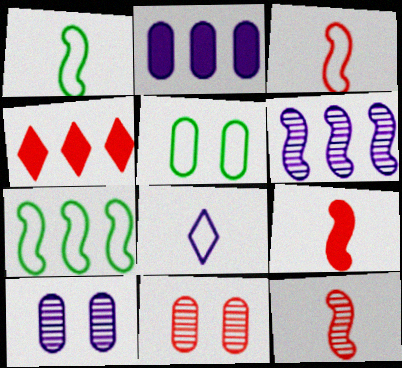[[1, 4, 10], 
[3, 4, 11], 
[3, 9, 12]]